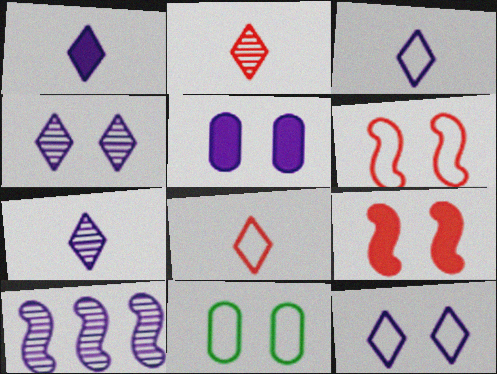[[1, 3, 7], 
[3, 5, 10], 
[4, 9, 11], 
[6, 11, 12]]